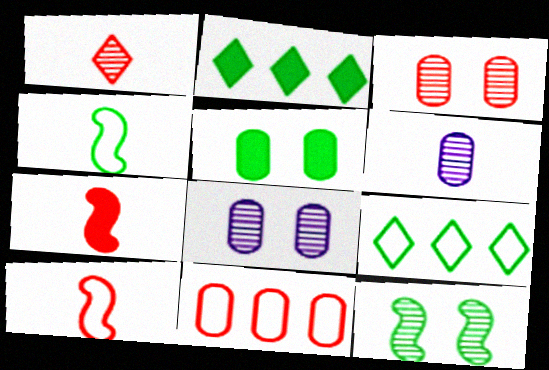[[2, 8, 10], 
[5, 6, 11], 
[7, 8, 9]]